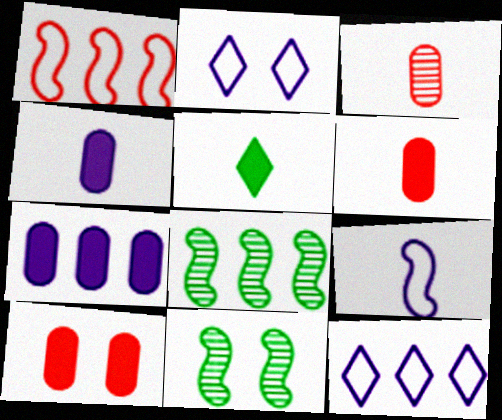[[2, 6, 8], 
[2, 10, 11], 
[3, 5, 9], 
[6, 11, 12]]